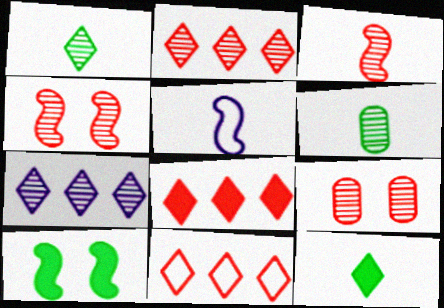[[2, 3, 9], 
[2, 8, 11], 
[4, 6, 7]]